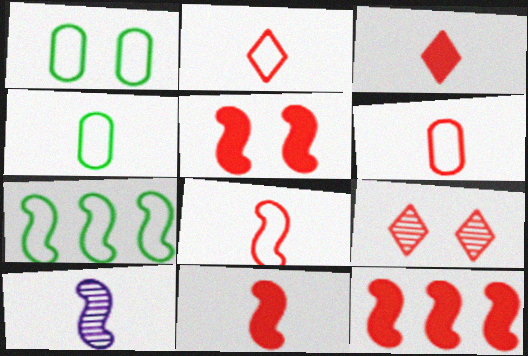[[2, 6, 8], 
[3, 4, 10], 
[5, 7, 10], 
[5, 11, 12], 
[6, 9, 12]]